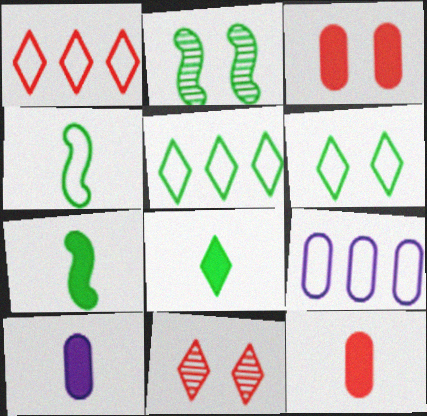[[1, 2, 10], 
[7, 9, 11]]